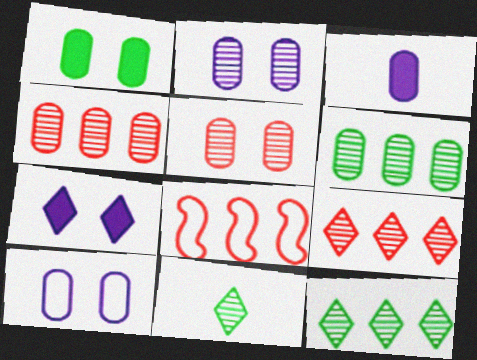[[1, 5, 10]]